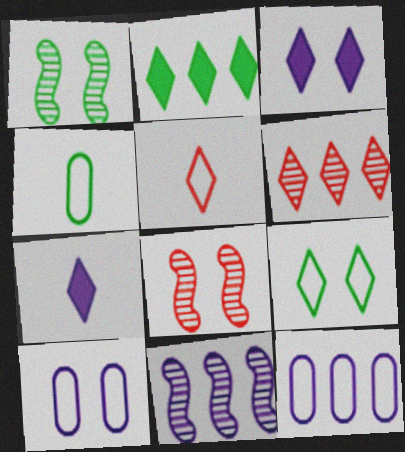[[1, 2, 4], 
[6, 7, 9], 
[7, 10, 11]]